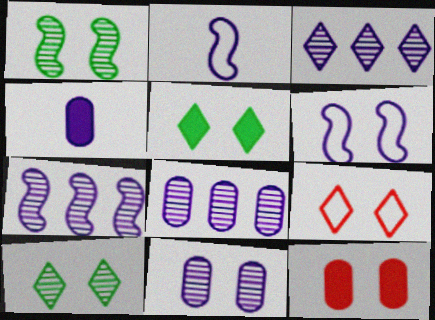[[3, 4, 6], 
[3, 7, 8], 
[6, 10, 12]]